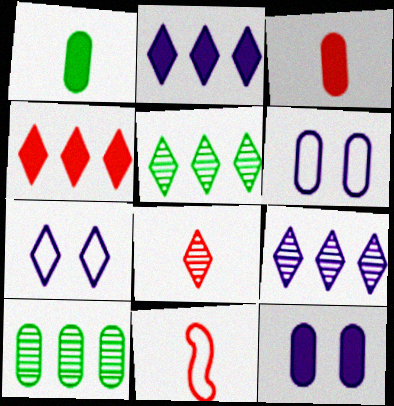[[3, 6, 10], 
[3, 8, 11], 
[5, 11, 12]]